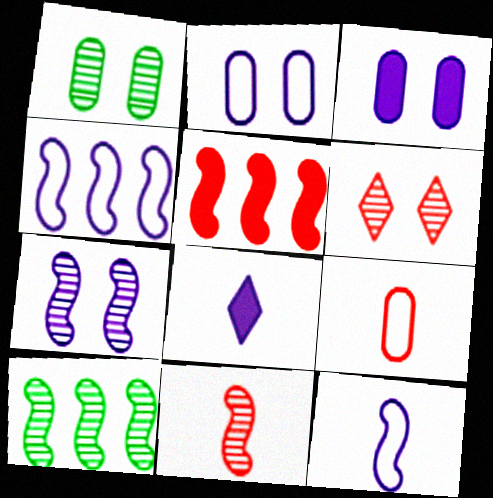[[1, 6, 7], 
[4, 5, 10], 
[5, 6, 9], 
[7, 10, 11]]